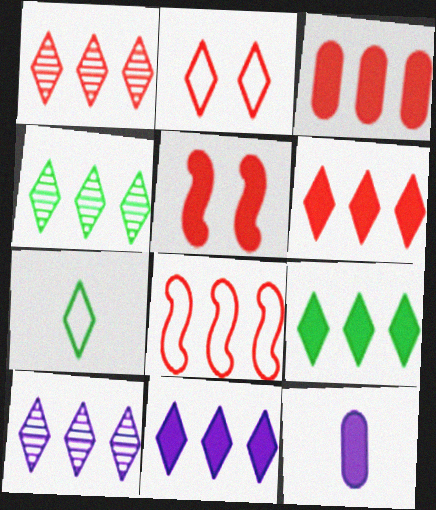[[1, 3, 8], 
[1, 4, 10], 
[5, 9, 12], 
[6, 9, 11]]